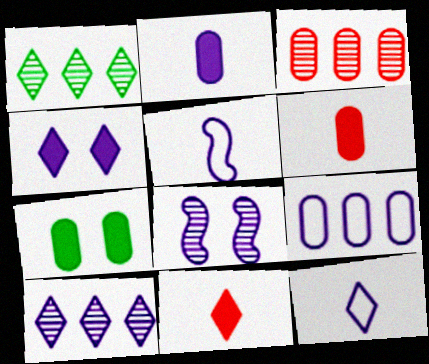[[4, 10, 12]]